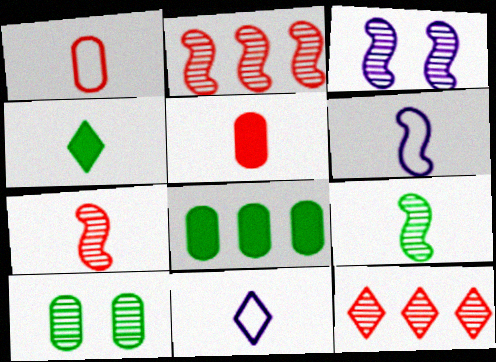[[2, 3, 9], 
[5, 9, 11]]